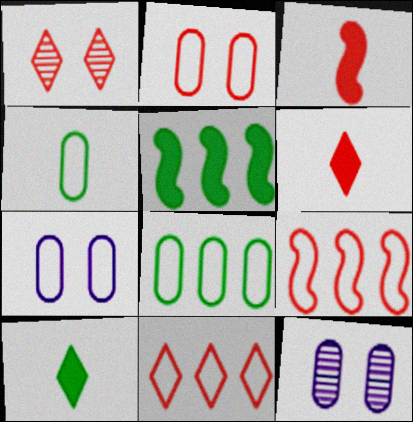[[1, 6, 11], 
[9, 10, 12]]